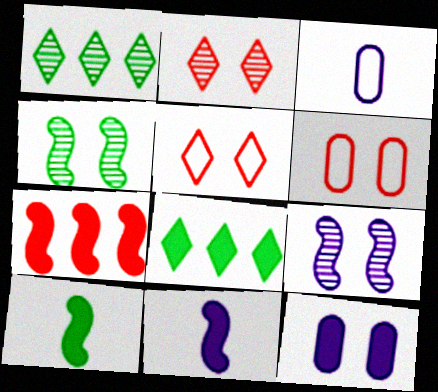[[1, 6, 11], 
[4, 5, 12]]